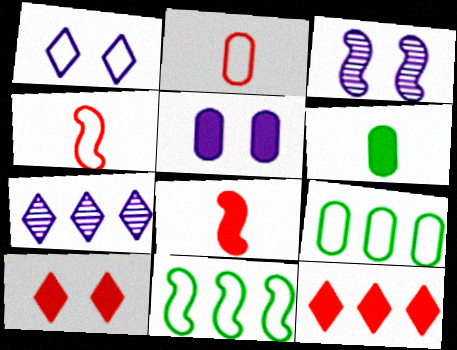[[1, 2, 11], 
[1, 3, 5], 
[1, 4, 9], 
[3, 8, 11]]